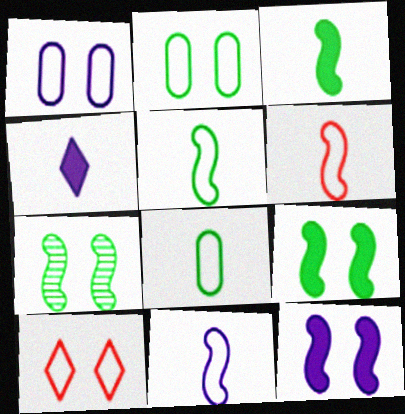[[5, 6, 11]]